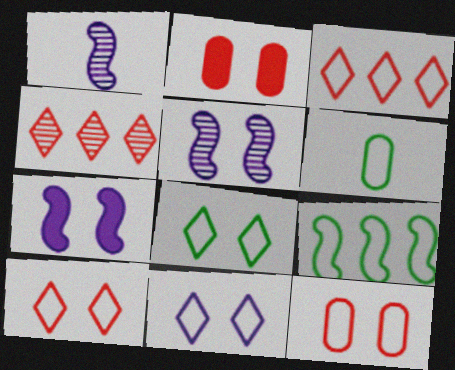[[2, 5, 8], 
[4, 6, 7], 
[6, 8, 9], 
[8, 10, 11]]